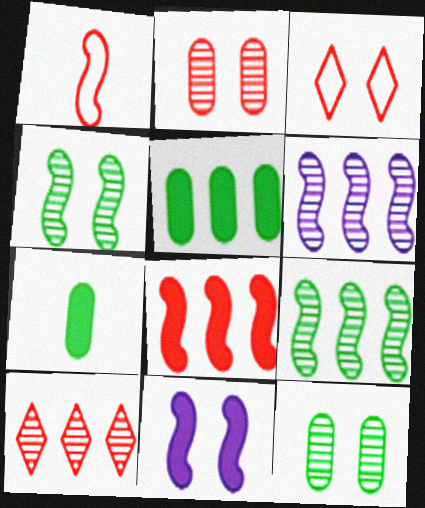[[1, 9, 11], 
[3, 6, 7], 
[3, 11, 12]]